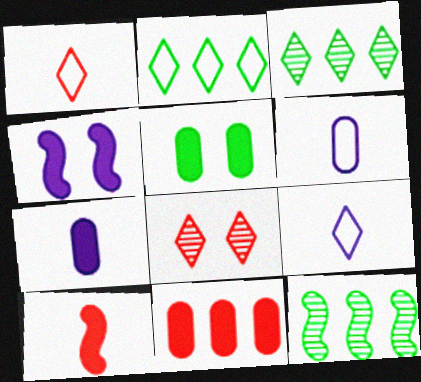[[5, 7, 11]]